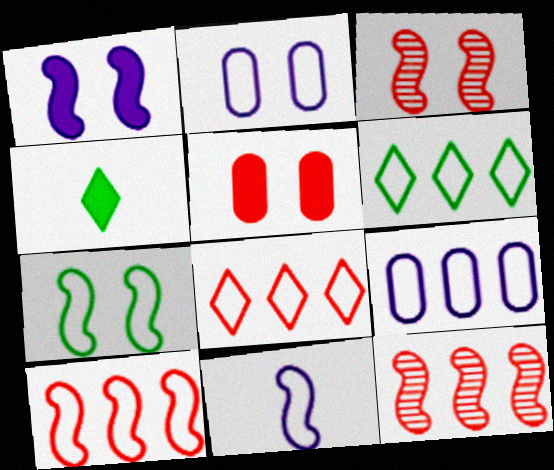[[1, 3, 7], 
[2, 4, 12], 
[3, 4, 9], 
[6, 9, 10], 
[7, 10, 11]]